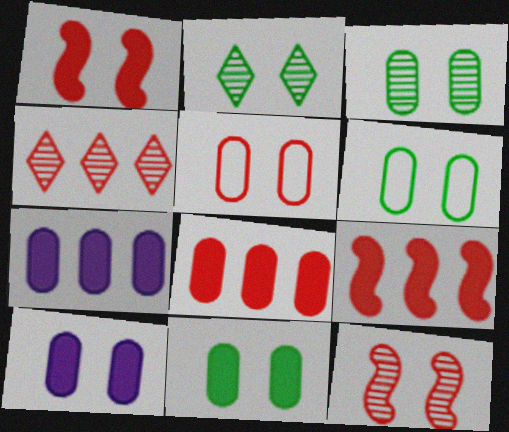[[3, 5, 10], 
[3, 6, 11]]